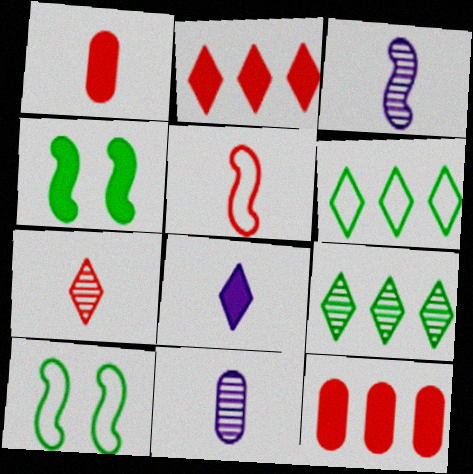[[1, 5, 7], 
[2, 10, 11], 
[4, 8, 12]]